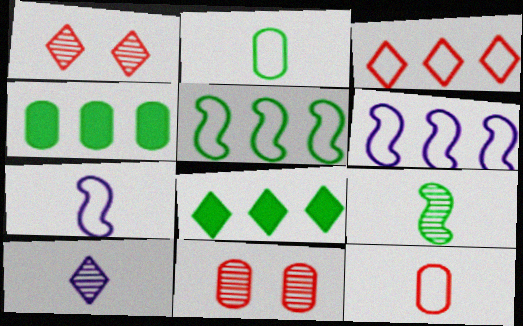[[1, 4, 7], 
[7, 8, 11]]